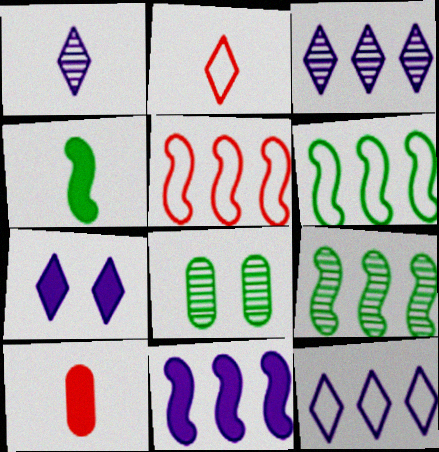[[1, 7, 12], 
[2, 8, 11], 
[5, 9, 11]]